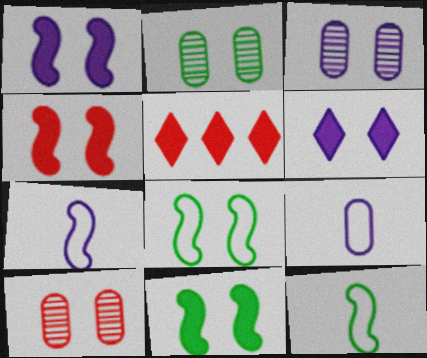[[1, 4, 11], 
[2, 3, 10], 
[2, 5, 7], 
[3, 5, 12], 
[6, 8, 10]]